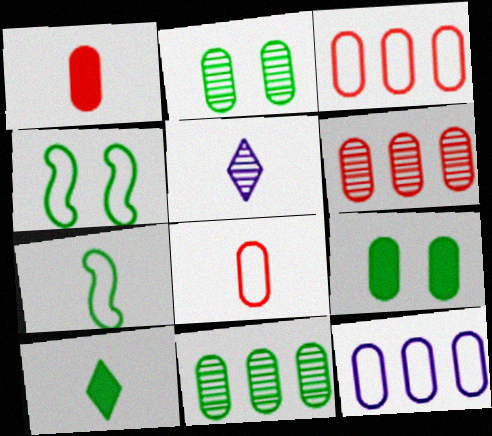[[1, 2, 12], 
[1, 5, 7], 
[4, 10, 11]]